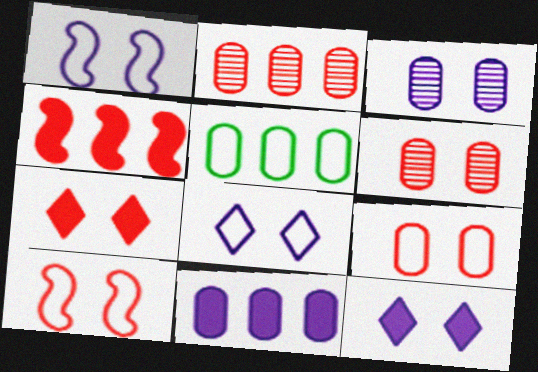[[1, 3, 12], 
[2, 5, 11], 
[6, 7, 10]]